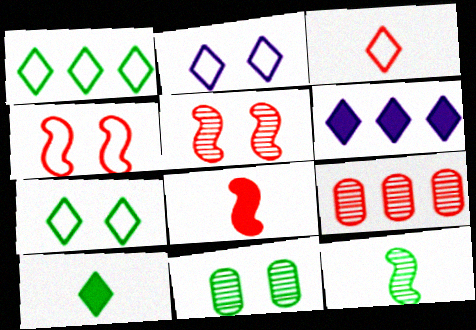[[1, 2, 3]]